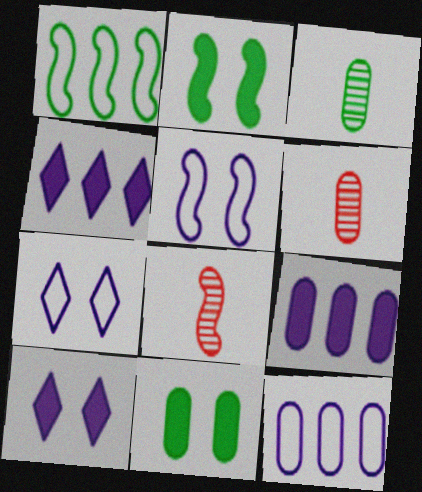[[1, 6, 10], 
[6, 11, 12]]